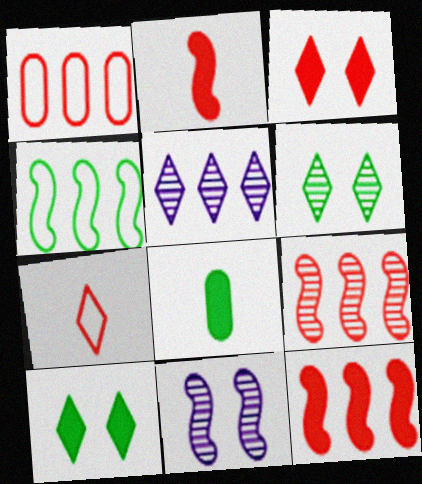[[2, 4, 11], 
[4, 6, 8], 
[5, 7, 10]]